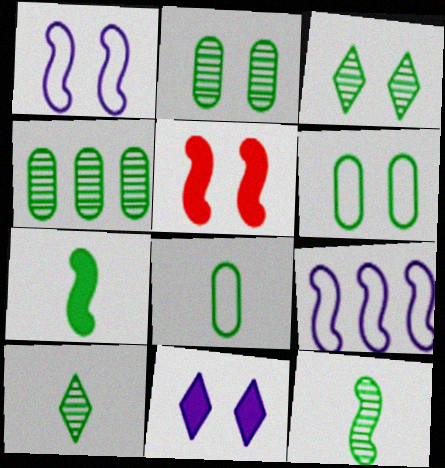[[3, 4, 12], 
[5, 9, 12], 
[7, 8, 10]]